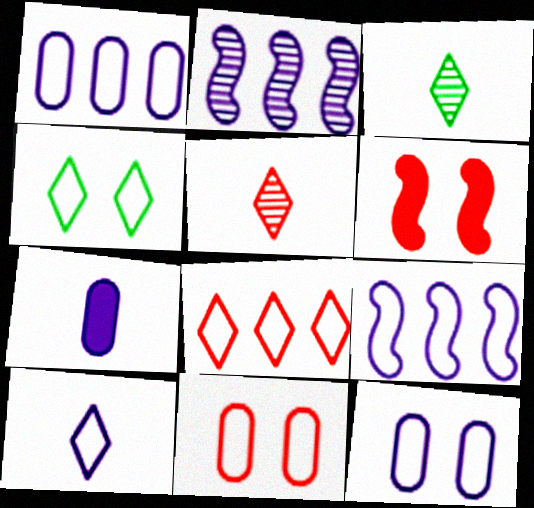[[1, 3, 6], 
[4, 8, 10], 
[9, 10, 12]]